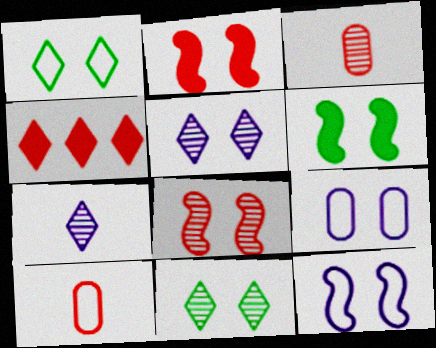[[1, 4, 7], 
[2, 9, 11], 
[4, 8, 10], 
[6, 8, 12]]